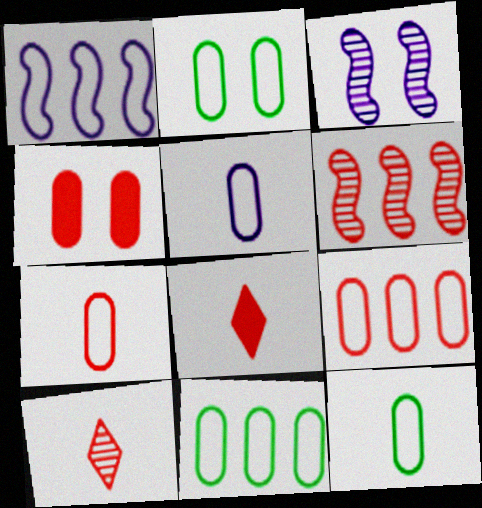[[2, 5, 9], 
[2, 11, 12], 
[3, 8, 11], 
[5, 7, 12]]